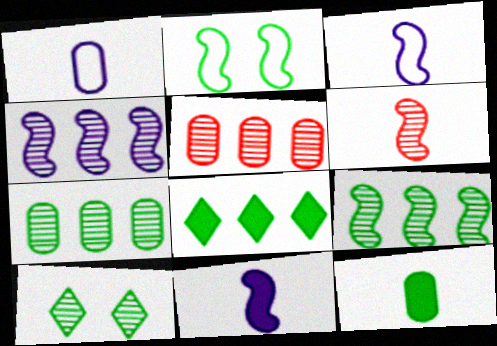[]